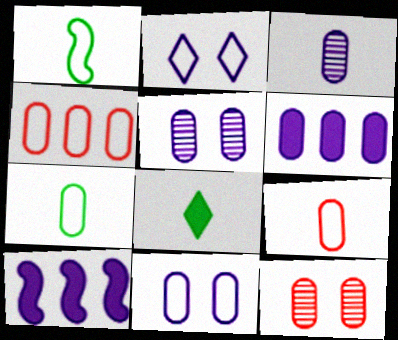[[1, 2, 4], 
[2, 3, 10], 
[3, 6, 11], 
[4, 7, 11], 
[6, 7, 12]]